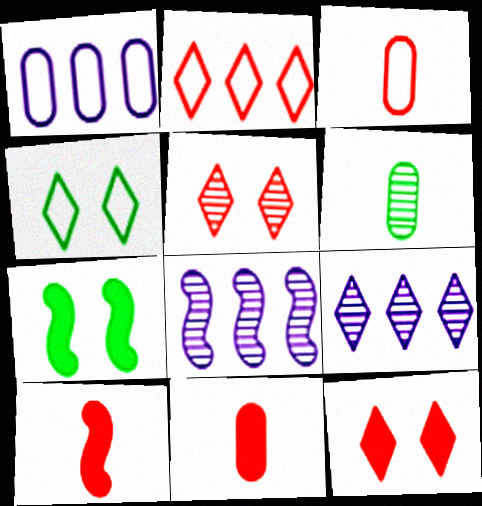[[3, 7, 9], 
[4, 8, 11], 
[5, 6, 8]]